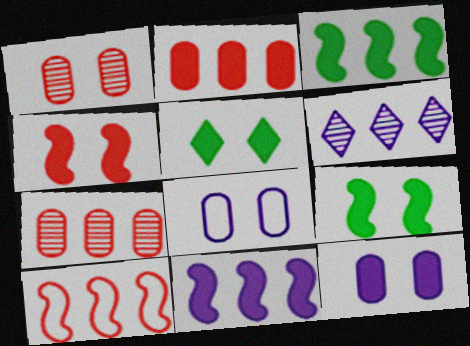[[4, 5, 12]]